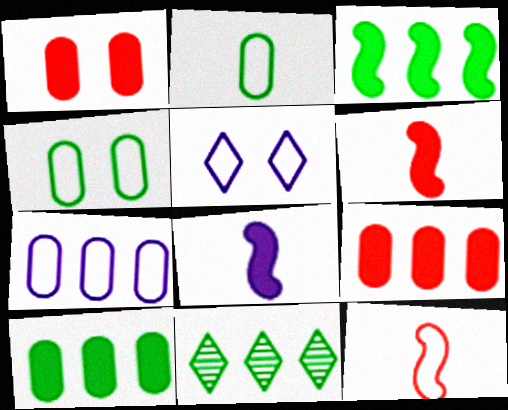[]